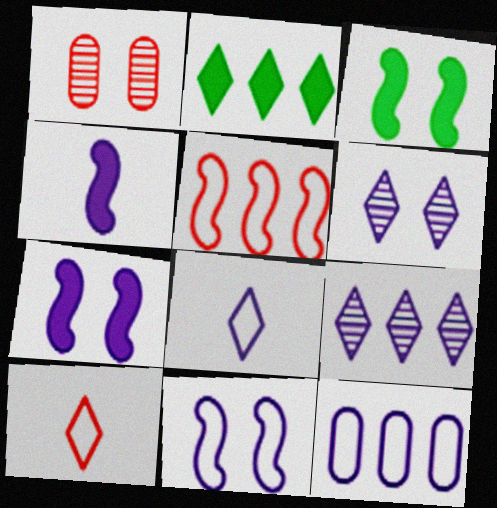[[2, 6, 10], 
[4, 6, 12], 
[8, 11, 12]]